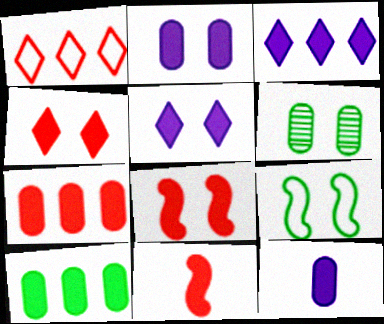[[4, 7, 11], 
[5, 10, 11]]